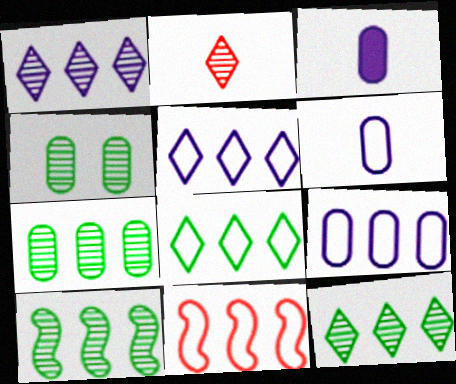[[7, 10, 12], 
[8, 9, 11]]